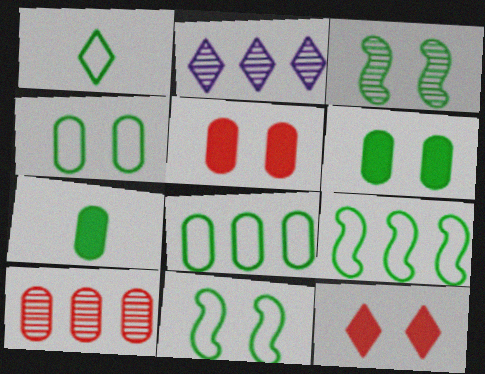[[1, 2, 12], 
[1, 4, 9], 
[1, 8, 11]]